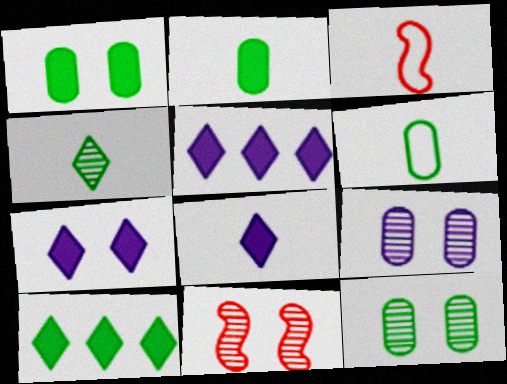[[3, 5, 12], 
[3, 9, 10], 
[5, 6, 11], 
[5, 7, 8]]